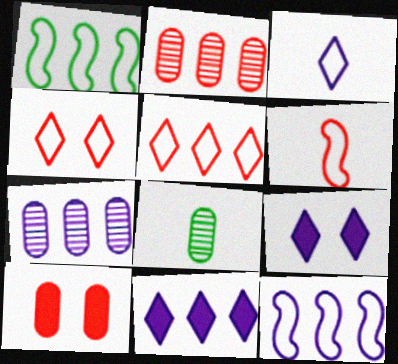[[1, 2, 11], 
[7, 11, 12]]